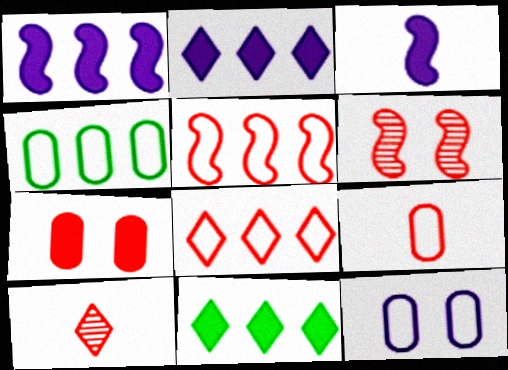[[3, 7, 11], 
[4, 9, 12], 
[5, 7, 10]]